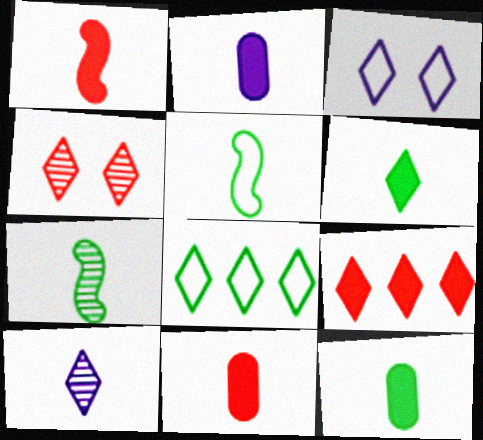[[1, 2, 6], 
[2, 11, 12], 
[5, 10, 11]]